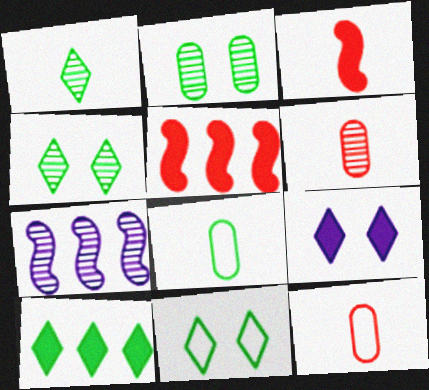[[1, 10, 11], 
[4, 6, 7]]